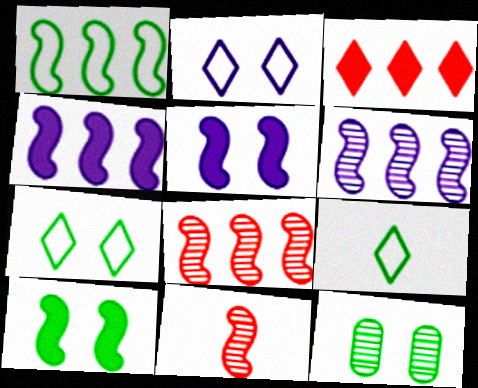[[1, 4, 8], 
[1, 5, 11], 
[7, 10, 12]]